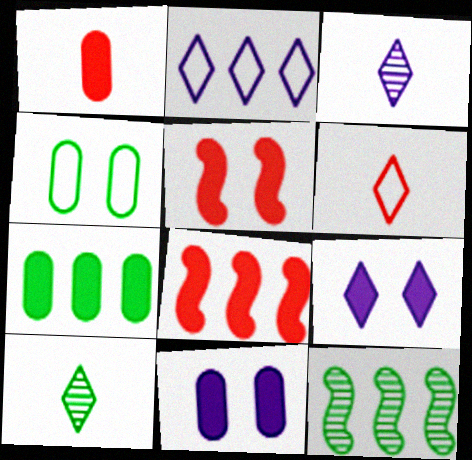[[1, 7, 11], 
[2, 3, 9], 
[3, 4, 8], 
[6, 11, 12]]